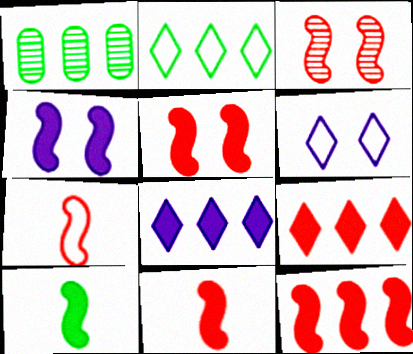[[1, 6, 11], 
[3, 7, 12], 
[4, 10, 12], 
[5, 11, 12]]